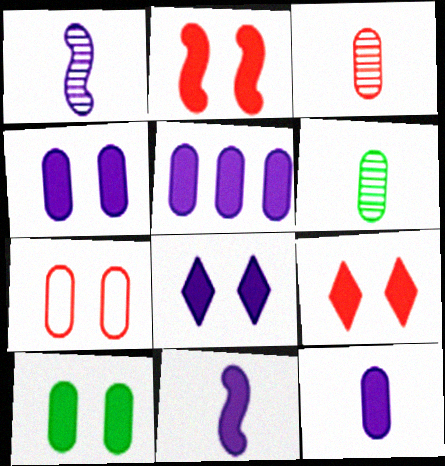[[2, 8, 10], 
[4, 5, 12], 
[5, 6, 7], 
[5, 8, 11]]